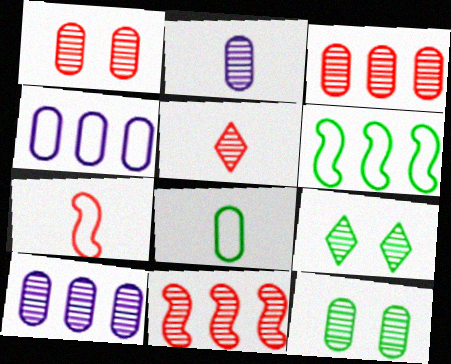[[1, 5, 11], 
[2, 3, 12], 
[2, 9, 11]]